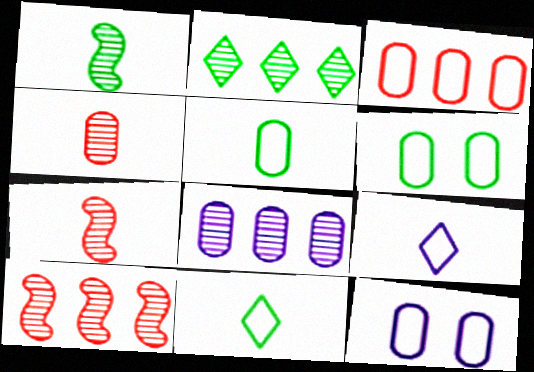[[2, 8, 10], 
[3, 5, 12]]